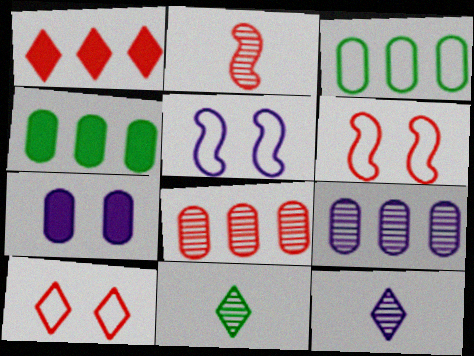[[4, 6, 12]]